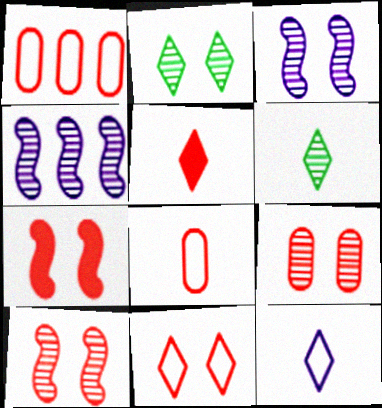[[1, 5, 10], 
[2, 3, 9], 
[4, 6, 9], 
[5, 6, 12], 
[7, 9, 11]]